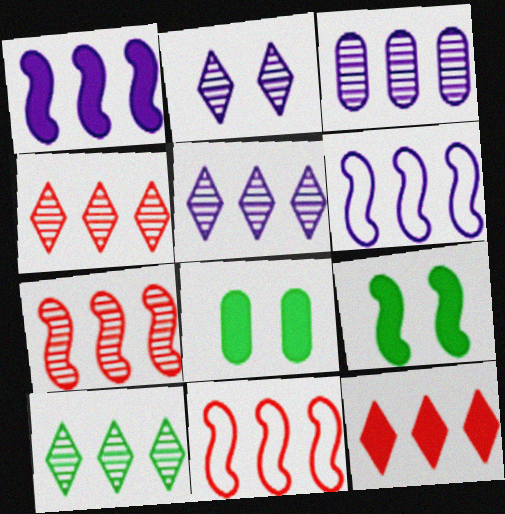[[3, 7, 10], 
[4, 5, 10]]